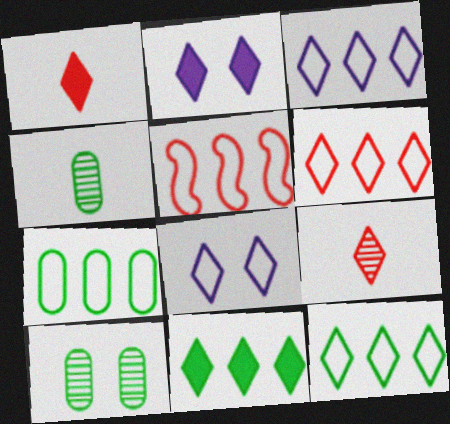[[1, 2, 11], 
[2, 4, 5], 
[2, 9, 12], 
[3, 5, 7], 
[3, 6, 12], 
[8, 9, 11]]